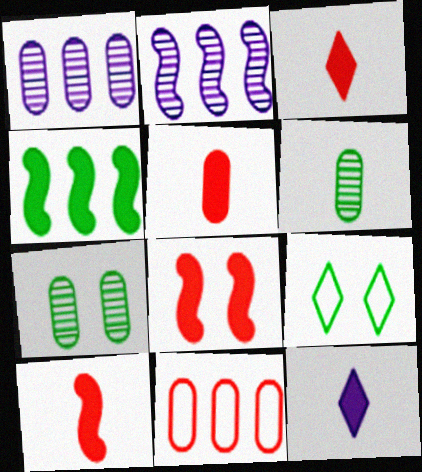[[1, 9, 10], 
[2, 5, 9], 
[3, 5, 10], 
[4, 6, 9]]